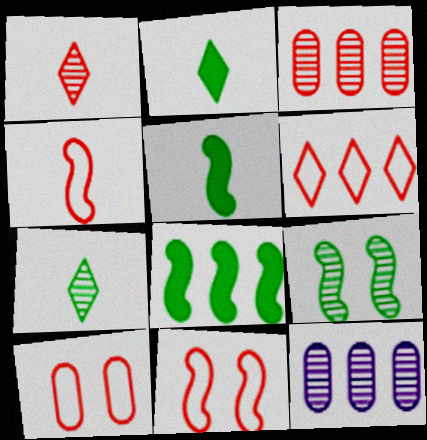[[1, 9, 12], 
[2, 11, 12], 
[4, 6, 10], 
[6, 8, 12]]